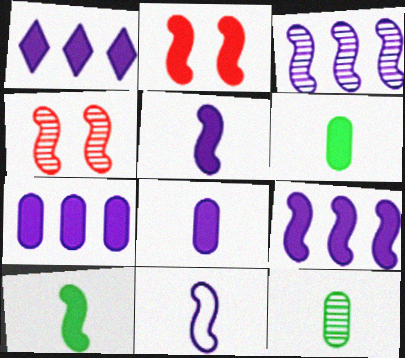[[1, 2, 6], 
[1, 7, 9], 
[2, 9, 10]]